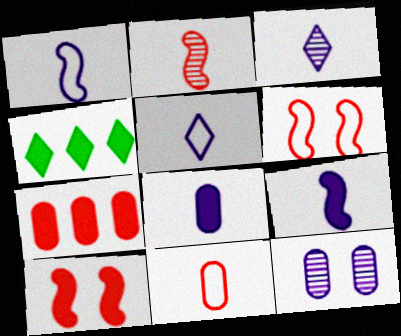[[1, 3, 8], 
[4, 8, 10]]